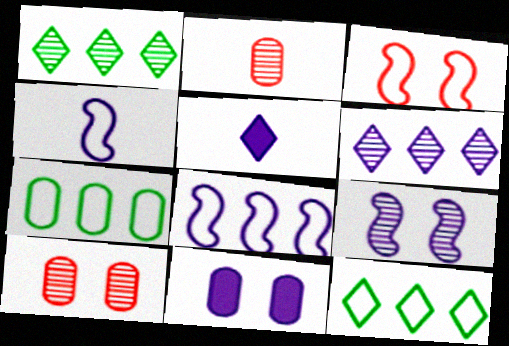[[1, 2, 9], 
[2, 7, 11], 
[4, 6, 11]]